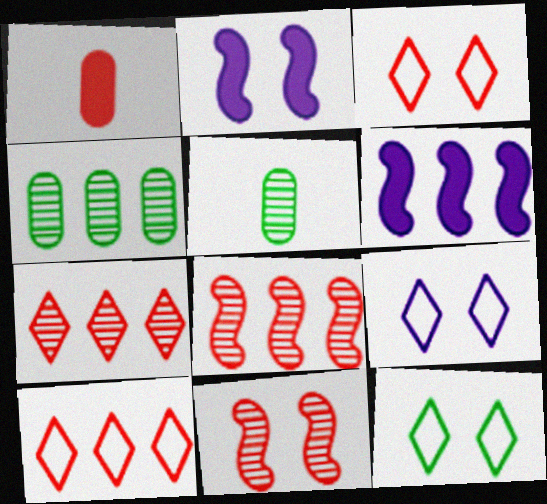[[1, 3, 8], 
[1, 10, 11], 
[2, 5, 10], 
[3, 5, 6], 
[3, 9, 12], 
[4, 6, 10]]